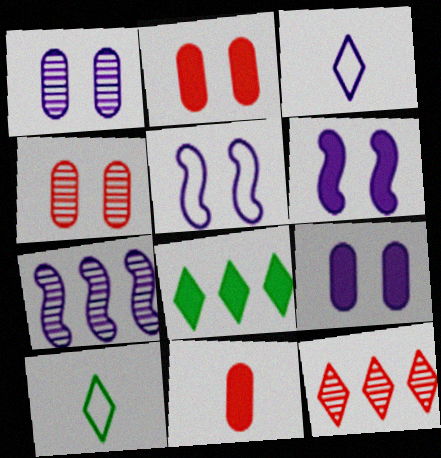[[2, 7, 10], 
[3, 7, 9], 
[6, 8, 11]]